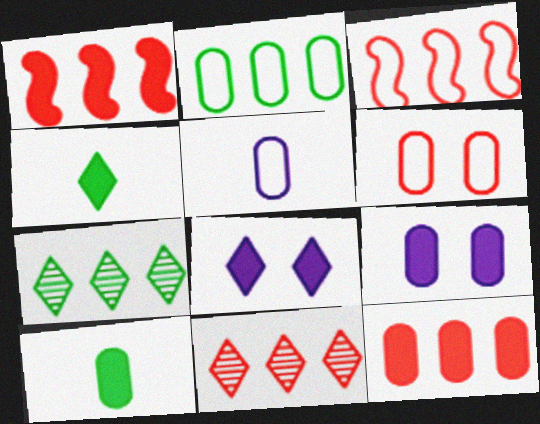[[1, 4, 9], 
[1, 8, 10], 
[2, 5, 6], 
[3, 11, 12], 
[9, 10, 12]]